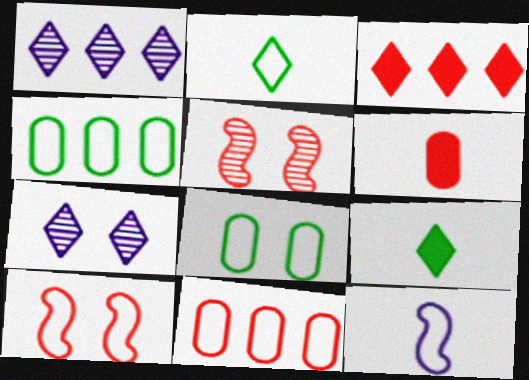[[2, 3, 7]]